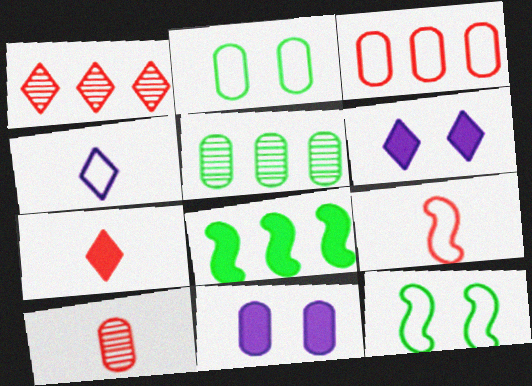[[3, 4, 12], 
[5, 6, 9], 
[7, 8, 11], 
[7, 9, 10]]